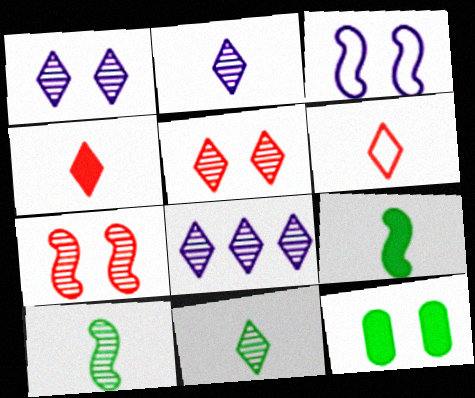[[1, 2, 8], 
[3, 5, 12], 
[5, 8, 11]]